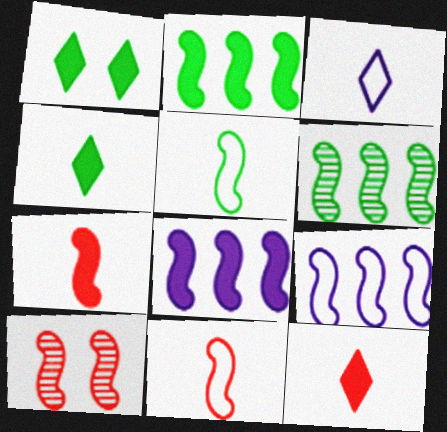[[5, 8, 10]]